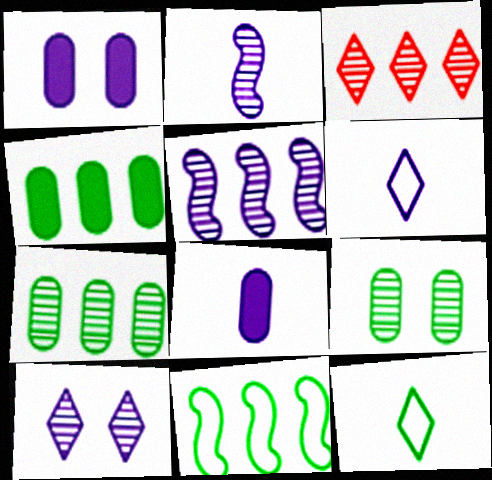[[1, 5, 6], 
[2, 3, 9], 
[2, 6, 8], 
[3, 5, 7]]